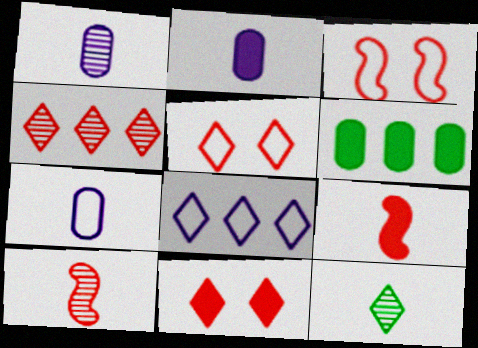[[1, 2, 7], 
[1, 10, 12], 
[7, 9, 12], 
[8, 11, 12]]